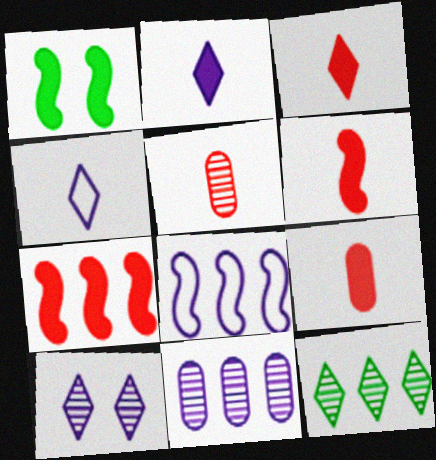[[3, 6, 9]]